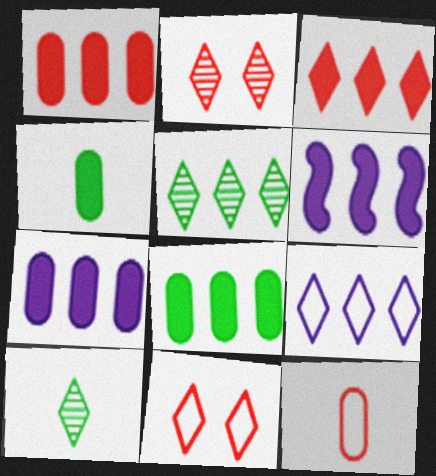[[1, 7, 8], 
[3, 5, 9], 
[3, 6, 8]]